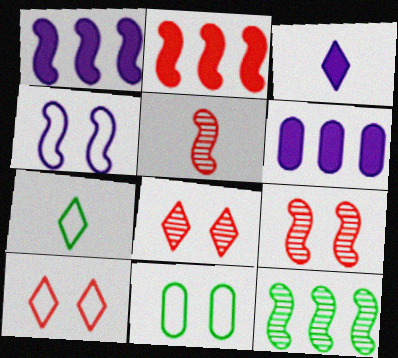[[4, 10, 11], 
[6, 7, 9]]